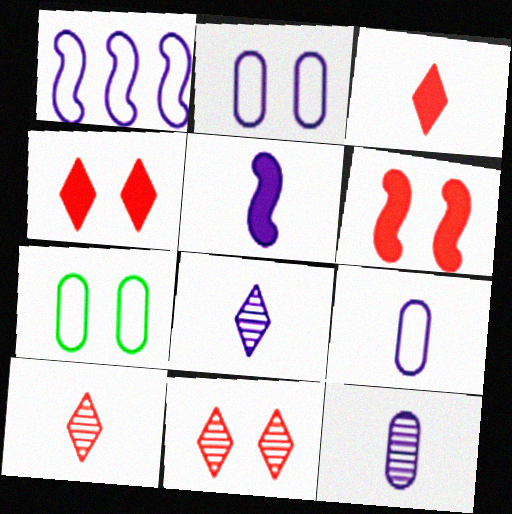[[5, 8, 9]]